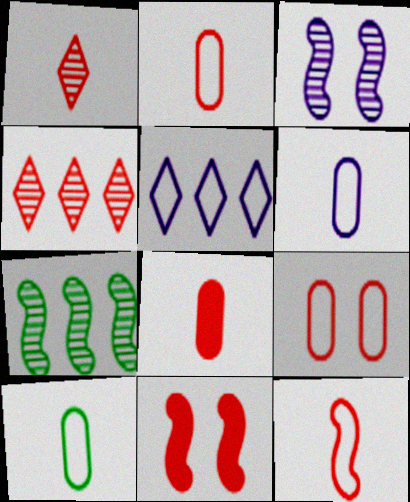[[1, 8, 12], 
[2, 4, 11], 
[2, 6, 10]]